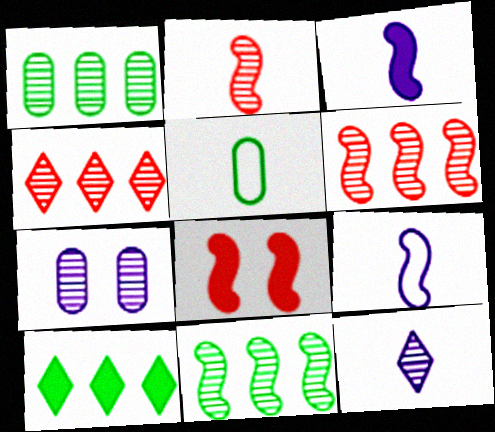[[8, 9, 11]]